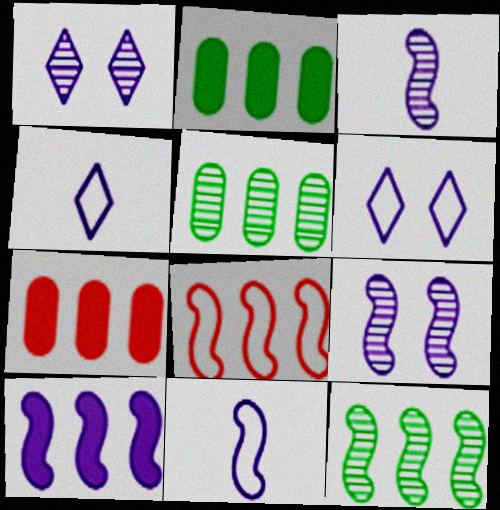[[8, 10, 12], 
[9, 10, 11]]